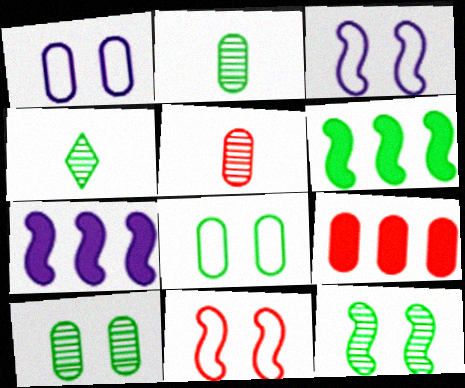[[1, 2, 9], 
[3, 4, 9], 
[4, 6, 8]]